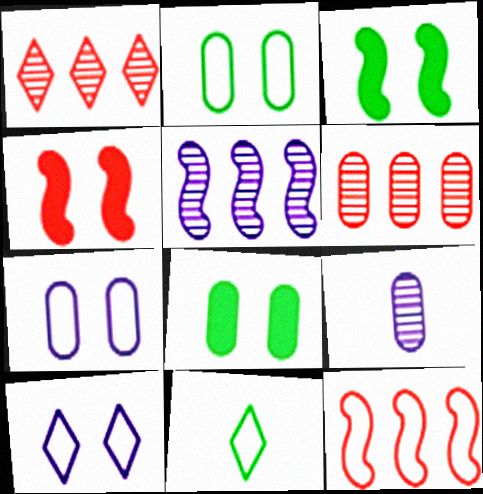[[7, 11, 12]]